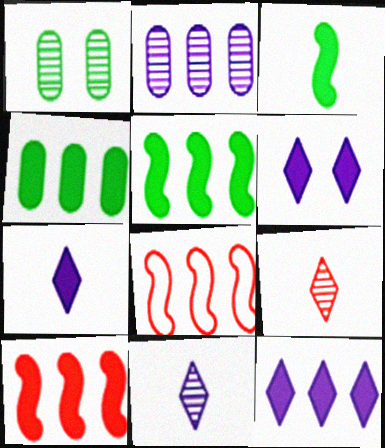[[1, 7, 8], 
[4, 10, 12], 
[6, 7, 12]]